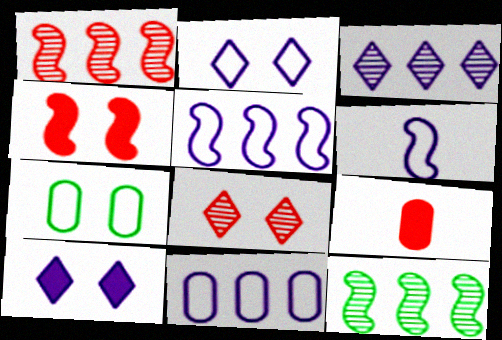[[2, 6, 11], 
[2, 9, 12], 
[4, 6, 12]]